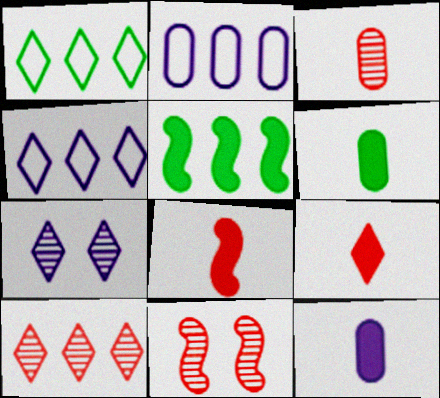[[1, 7, 9], 
[1, 11, 12], 
[2, 5, 10], 
[3, 10, 11], 
[4, 6, 11]]